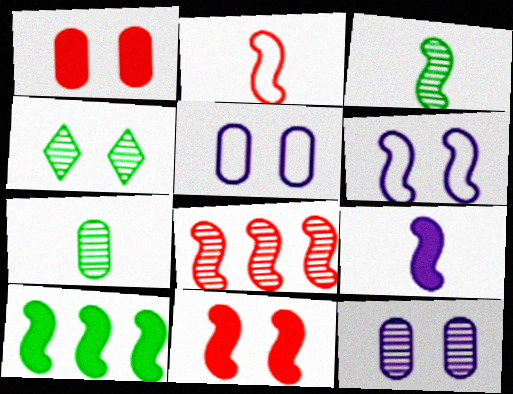[[1, 4, 6], 
[2, 3, 9], 
[2, 8, 11], 
[4, 5, 11], 
[9, 10, 11]]